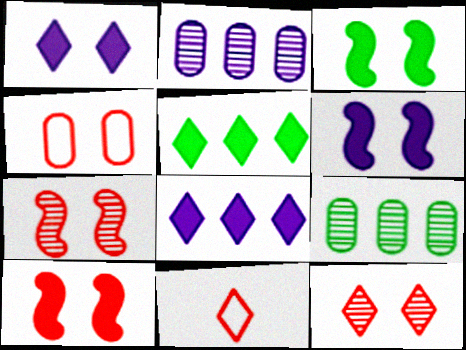[[2, 3, 11], 
[3, 6, 10], 
[4, 10, 12], 
[6, 9, 11]]